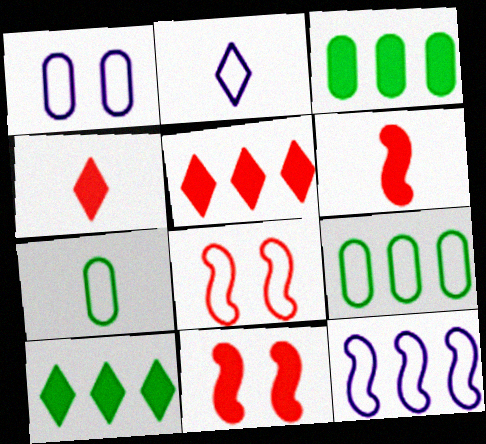[[1, 2, 12], 
[2, 8, 9]]